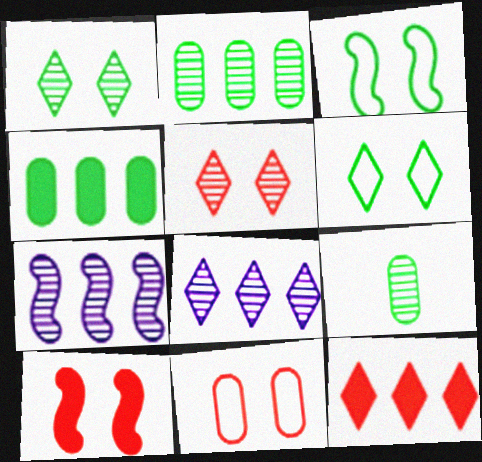[[5, 7, 9], 
[5, 10, 11]]